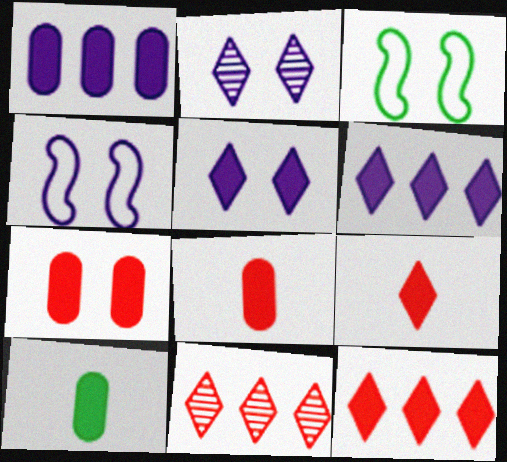[[1, 7, 10], 
[2, 3, 7], 
[4, 10, 11]]